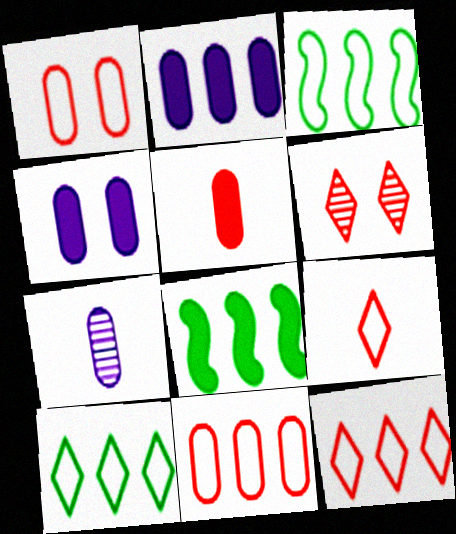[]